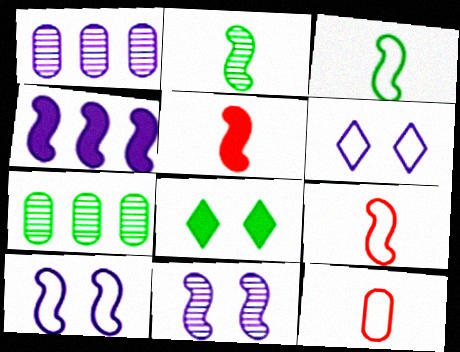[[1, 8, 9], 
[3, 7, 8], 
[5, 6, 7]]